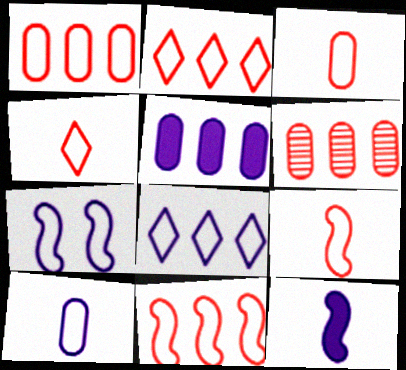[[1, 2, 11], 
[3, 4, 9], 
[7, 8, 10]]